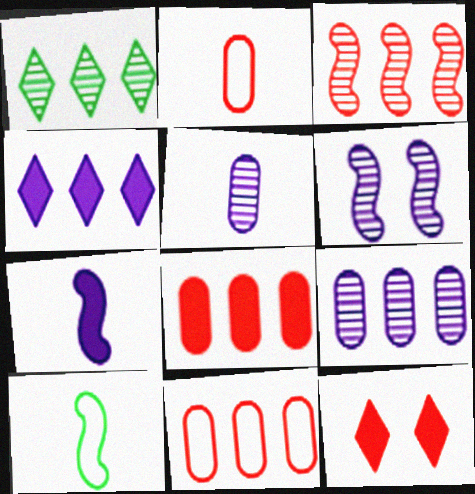[[1, 3, 9], 
[2, 3, 12], 
[9, 10, 12]]